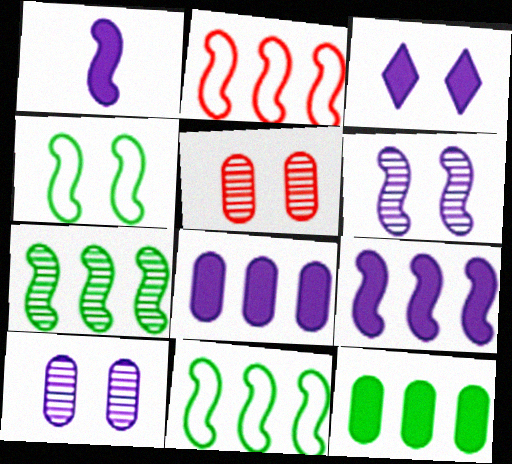[[1, 3, 8], 
[2, 7, 9], 
[3, 4, 5]]